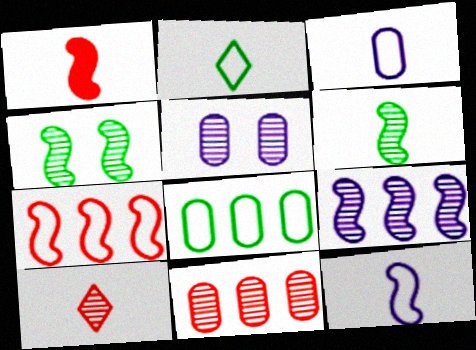[[1, 6, 12]]